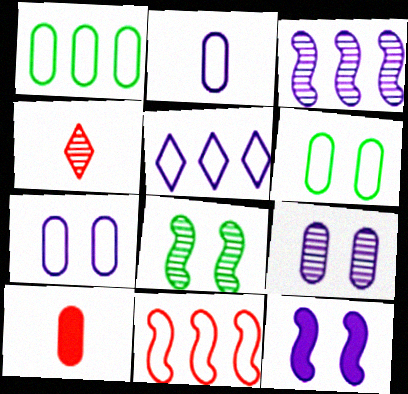[[1, 4, 12], 
[1, 5, 11], 
[1, 9, 10], 
[5, 8, 10]]